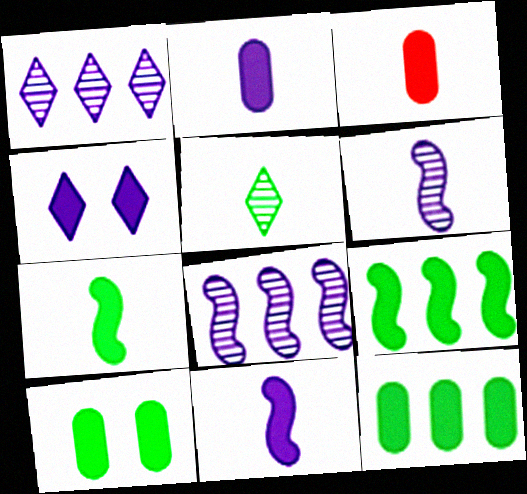[[3, 4, 9]]